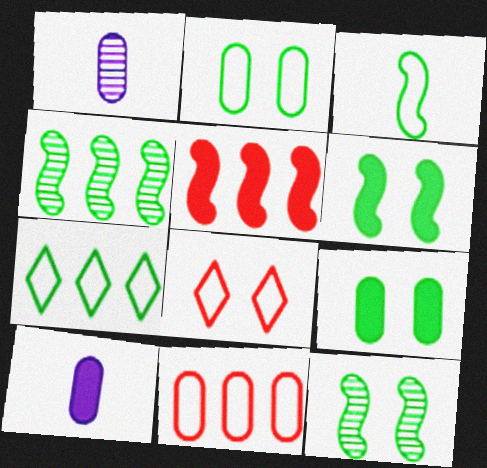[[1, 9, 11], 
[2, 3, 7], 
[3, 4, 6], 
[4, 8, 10]]